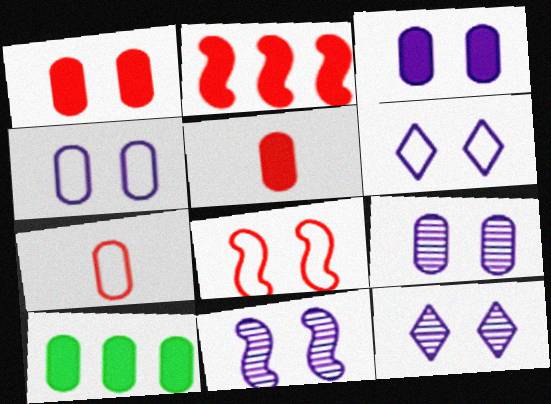[[3, 4, 9], 
[3, 5, 10], 
[3, 6, 11], 
[7, 9, 10], 
[9, 11, 12]]